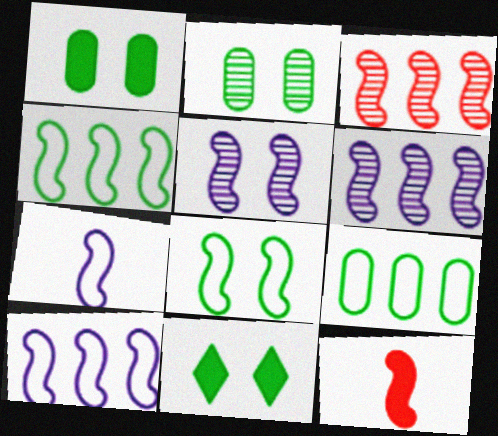[[2, 8, 11], 
[4, 5, 12], 
[6, 8, 12]]